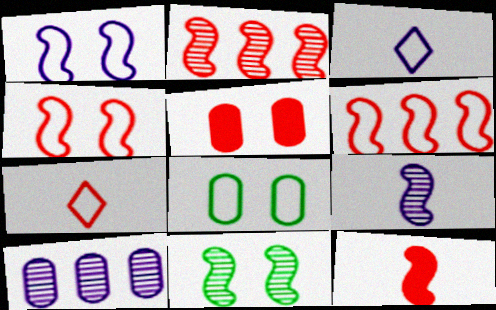[[2, 4, 12], 
[2, 5, 7], 
[2, 9, 11], 
[3, 6, 8]]